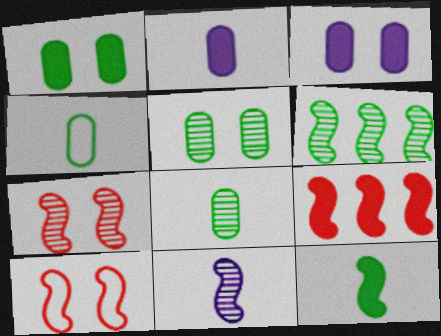[[6, 7, 11]]